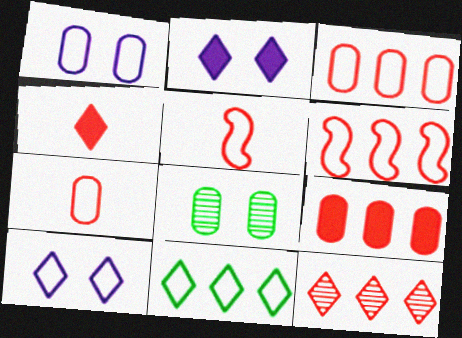[[1, 5, 11], 
[6, 9, 12]]